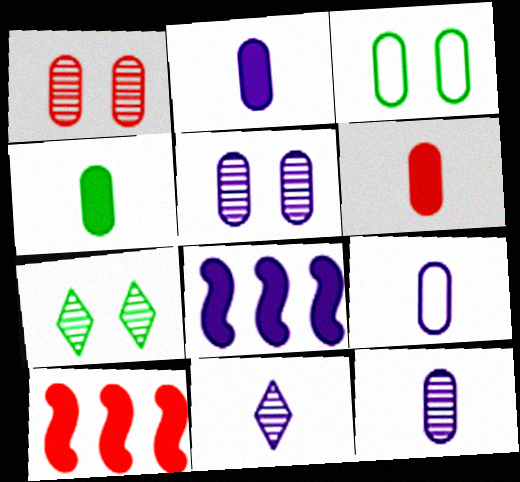[[2, 4, 6], 
[2, 9, 12], 
[3, 10, 11], 
[7, 9, 10]]